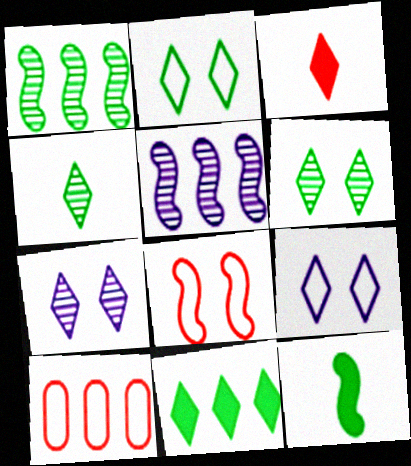[[2, 4, 11], 
[5, 8, 12], 
[5, 10, 11], 
[7, 10, 12]]